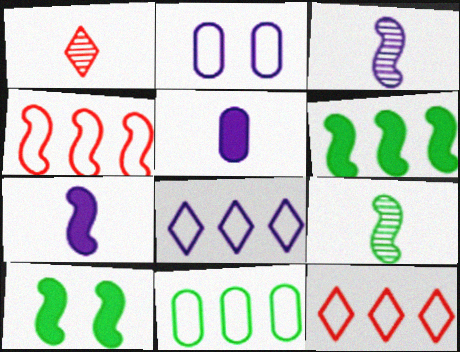[[1, 2, 6], 
[3, 4, 10], 
[4, 8, 11]]